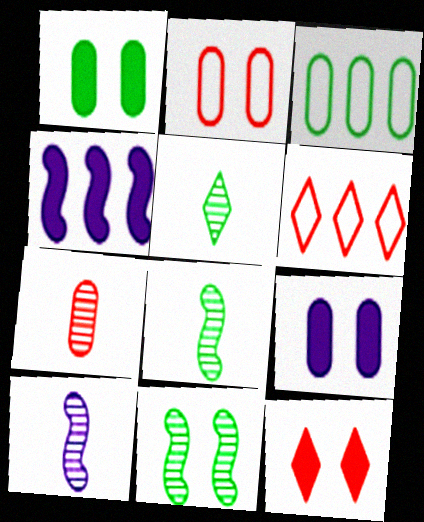[[1, 6, 10], 
[2, 4, 5], 
[3, 7, 9], 
[3, 10, 12], 
[5, 7, 10], 
[6, 8, 9]]